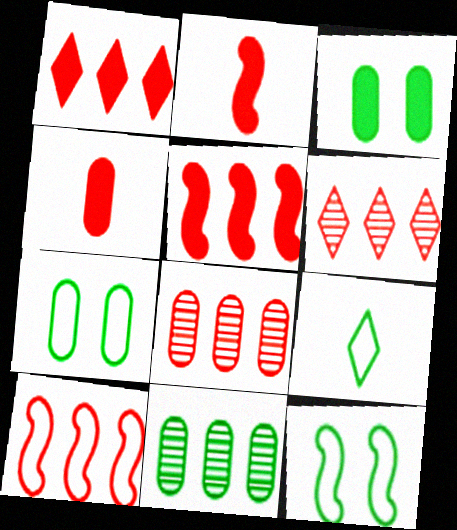[[1, 8, 10]]